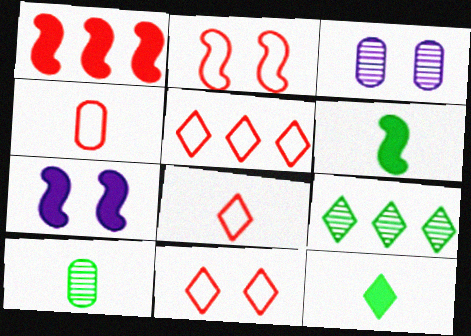[[1, 6, 7], 
[2, 4, 5], 
[3, 5, 6], 
[4, 7, 9], 
[5, 7, 10], 
[5, 8, 11]]